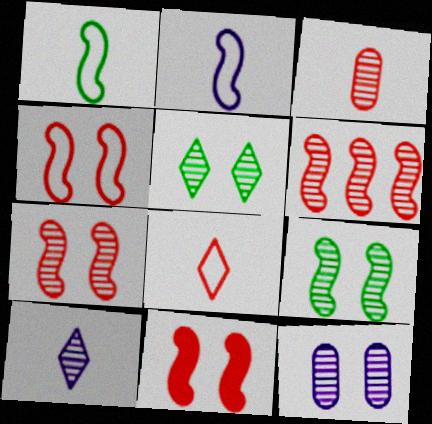[[4, 7, 11], 
[5, 7, 12]]